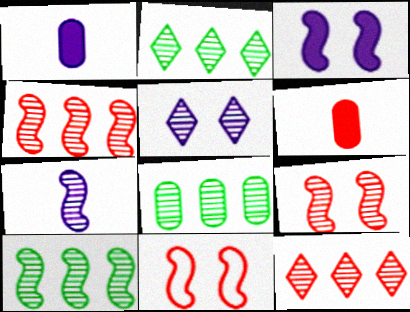[[1, 2, 11], 
[2, 8, 10], 
[6, 11, 12], 
[7, 9, 10]]